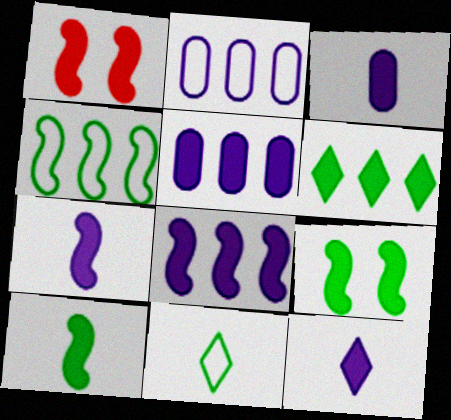[[1, 3, 6], 
[1, 8, 10], 
[3, 7, 12]]